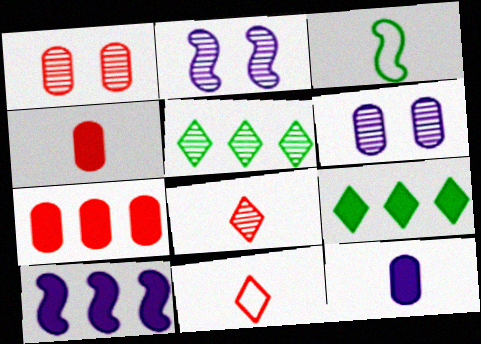[[3, 8, 12], 
[7, 9, 10]]